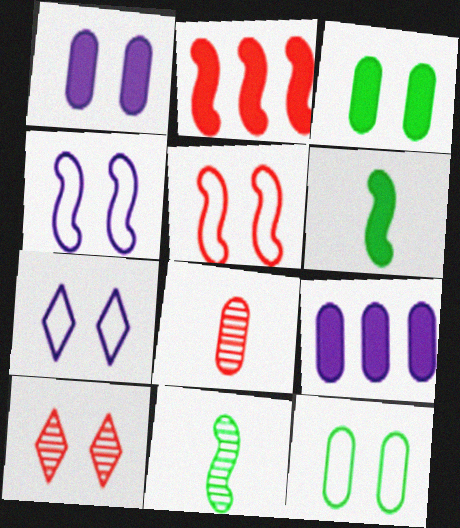[[2, 4, 11], 
[3, 4, 10], 
[5, 7, 12], 
[8, 9, 12]]